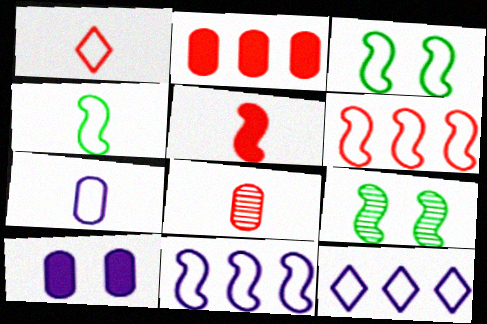[[1, 4, 7], 
[1, 5, 8], 
[5, 9, 11]]